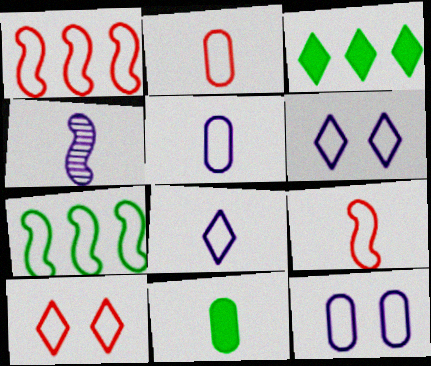[[1, 2, 10], 
[2, 6, 7], 
[5, 7, 10]]